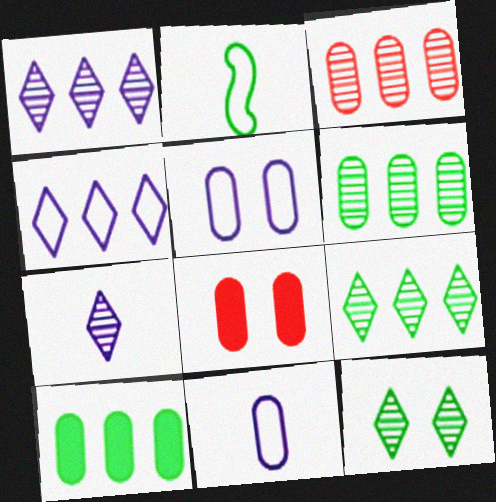[[1, 2, 8], 
[2, 10, 12], 
[6, 8, 11]]